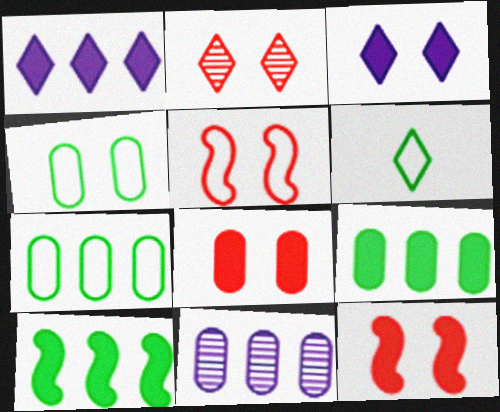[[1, 2, 6], 
[2, 5, 8], 
[6, 11, 12]]